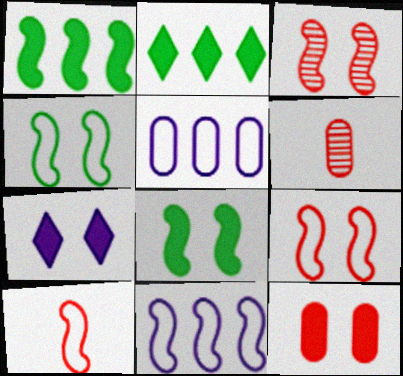[[4, 10, 11], 
[7, 8, 12]]